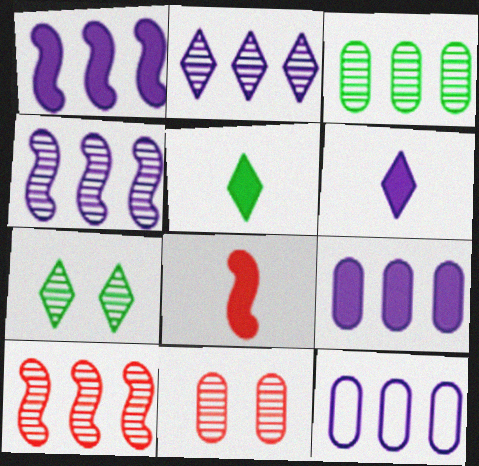[[1, 2, 12], 
[2, 3, 10], 
[7, 8, 12]]